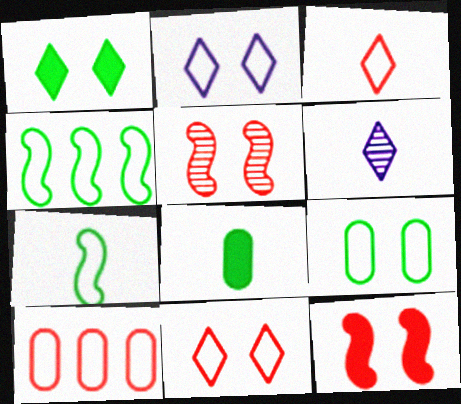[[2, 7, 10]]